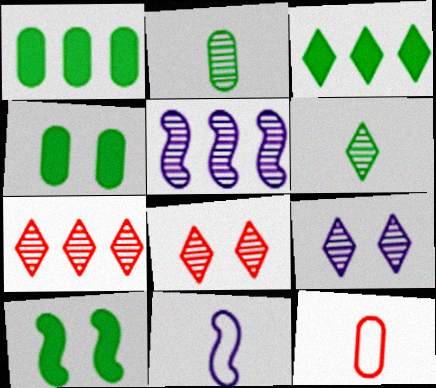[[1, 8, 11], 
[2, 5, 8], 
[4, 7, 11], 
[6, 7, 9]]